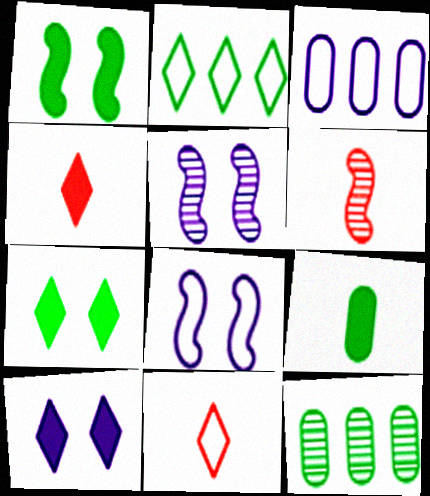[[3, 6, 7], 
[4, 8, 12]]